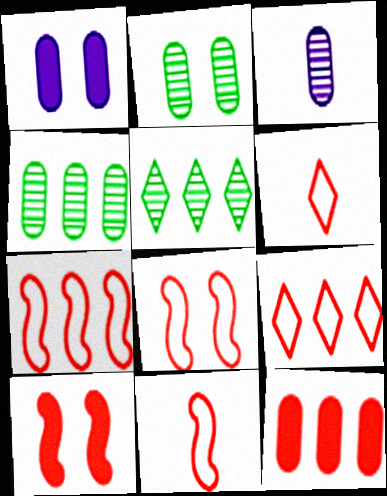[[1, 5, 11], 
[7, 8, 11]]